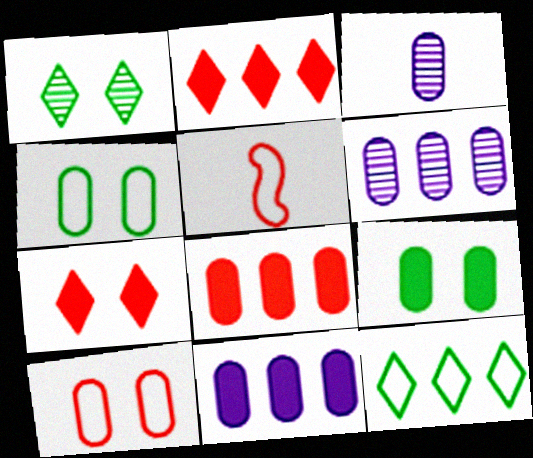[[1, 5, 11], 
[3, 4, 8]]